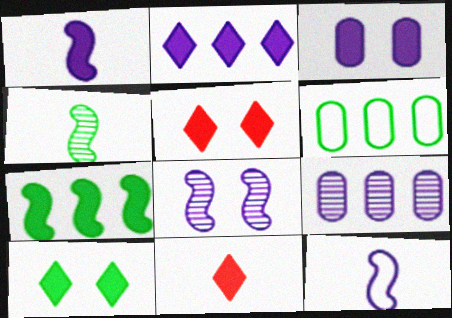[[1, 2, 3], 
[2, 10, 11], 
[3, 7, 11], 
[4, 6, 10], 
[6, 8, 11]]